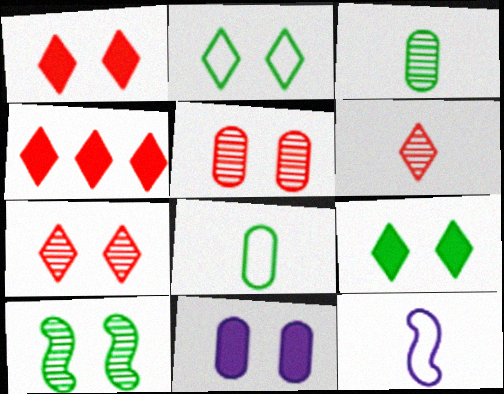[]